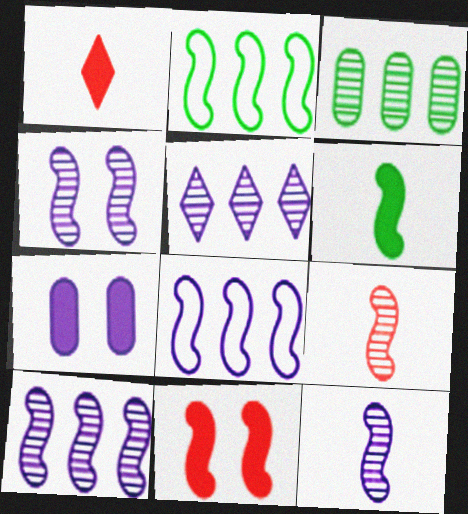[[2, 11, 12], 
[4, 10, 12]]